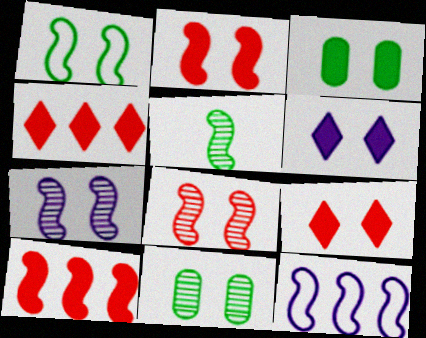[[1, 2, 7], 
[2, 3, 6], 
[2, 5, 12]]